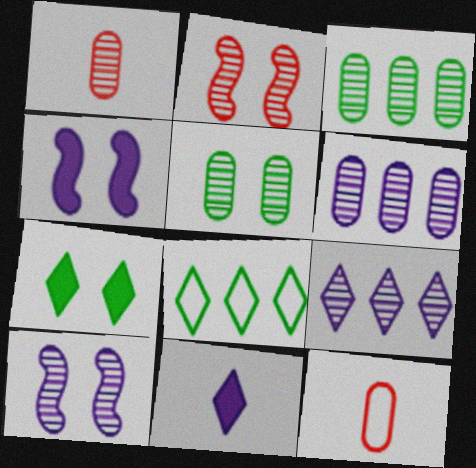[[1, 4, 8], 
[1, 5, 6]]